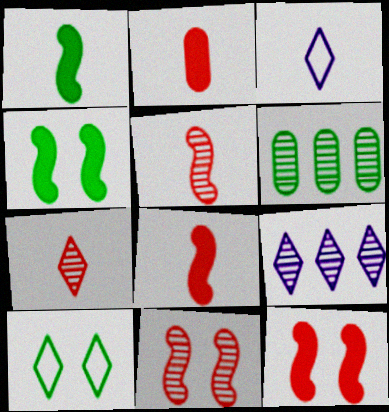[[1, 6, 10], 
[3, 6, 12]]